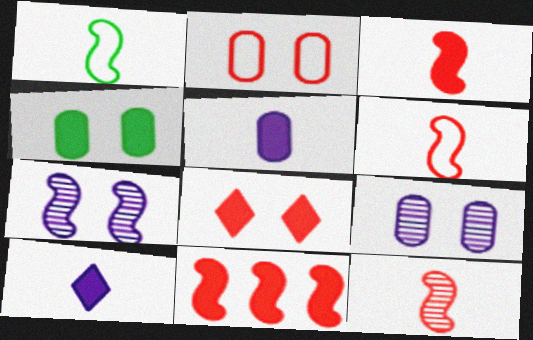[[1, 7, 11], 
[2, 4, 9], 
[3, 6, 12], 
[4, 10, 11]]